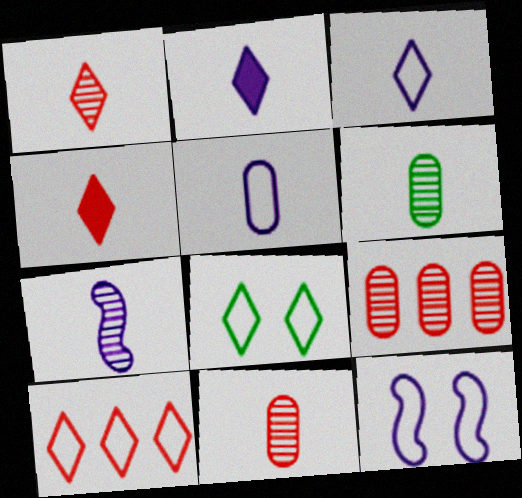[[1, 6, 7], 
[2, 5, 7], 
[3, 8, 10]]